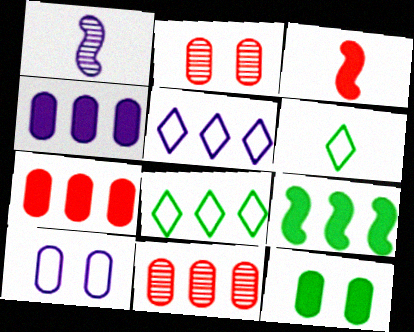[[2, 10, 12], 
[5, 9, 11]]